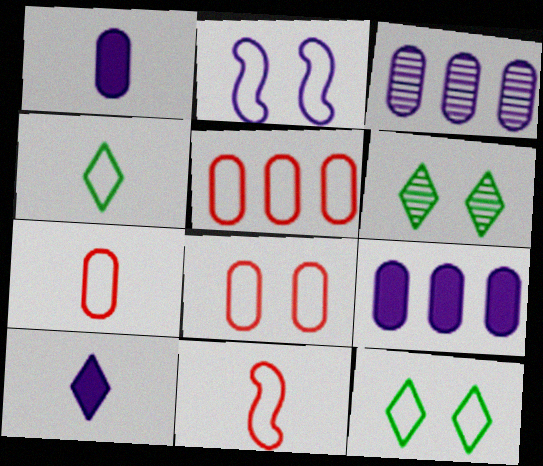[[2, 3, 10], 
[2, 4, 5], 
[2, 8, 12], 
[5, 7, 8], 
[6, 9, 11]]